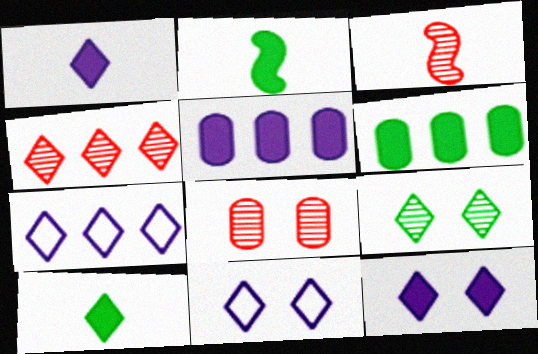[[2, 7, 8], 
[3, 4, 8], 
[3, 6, 11], 
[4, 10, 11]]